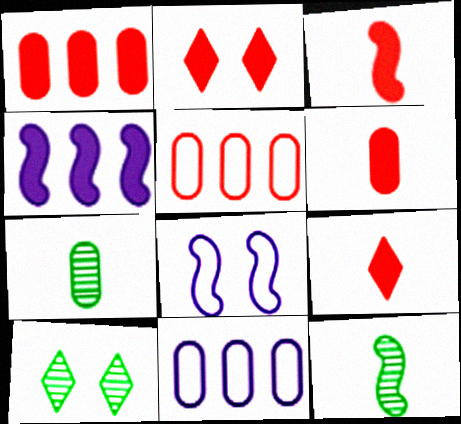[[1, 2, 3], 
[2, 11, 12], 
[3, 6, 9], 
[3, 10, 11]]